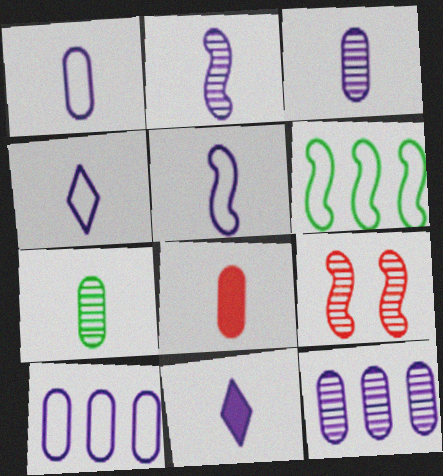[[1, 2, 11], 
[1, 4, 5], 
[1, 7, 8], 
[3, 5, 11]]